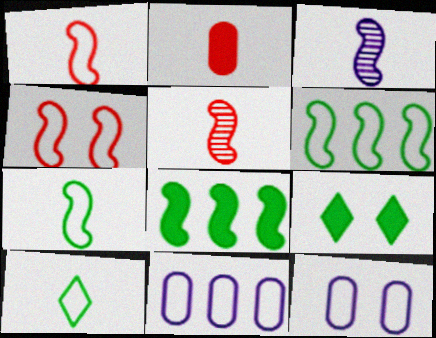[[2, 3, 10], 
[3, 4, 8], 
[4, 10, 11], 
[5, 9, 11]]